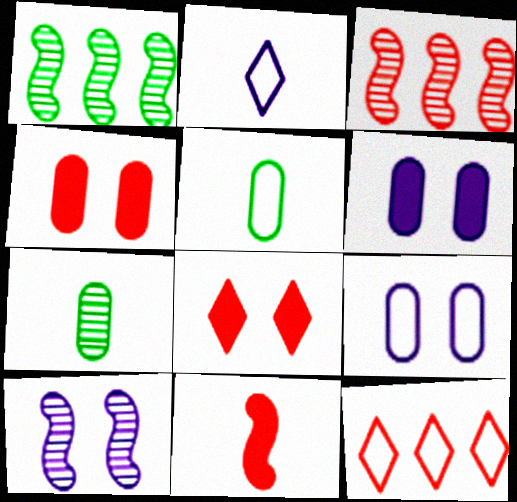[[1, 2, 4], 
[2, 7, 11]]